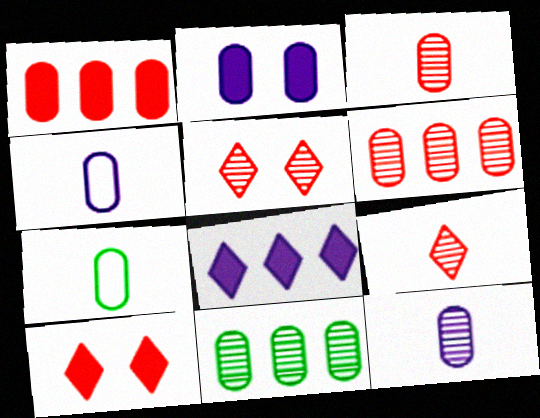[[2, 6, 7]]